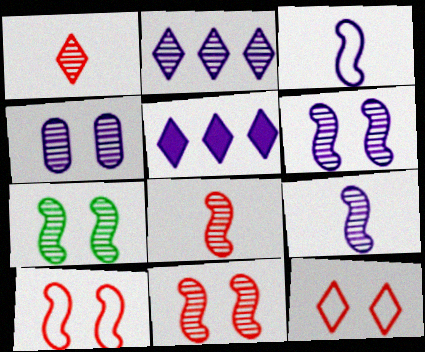[[2, 4, 9], 
[3, 4, 5], 
[6, 7, 11]]